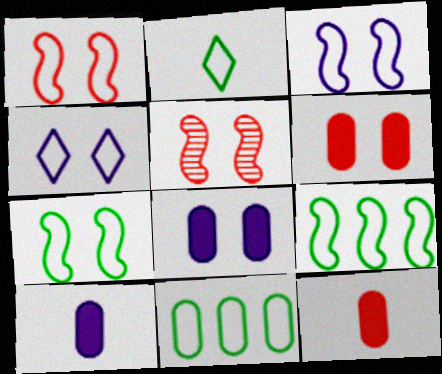[[1, 3, 7], 
[2, 7, 11]]